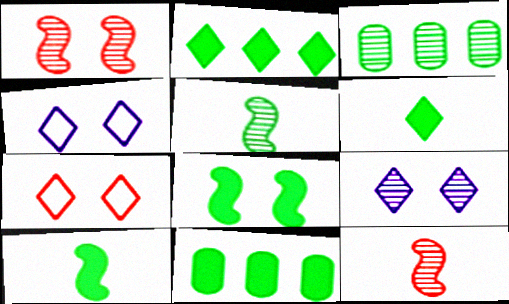[[3, 9, 12], 
[4, 11, 12], 
[6, 8, 11]]